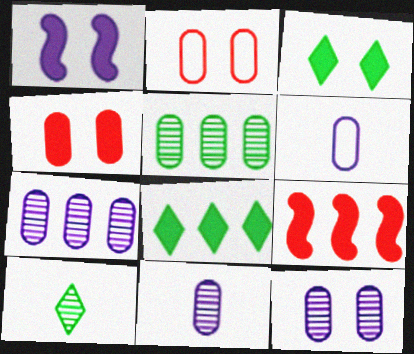[[1, 3, 4], 
[4, 5, 6], 
[7, 11, 12]]